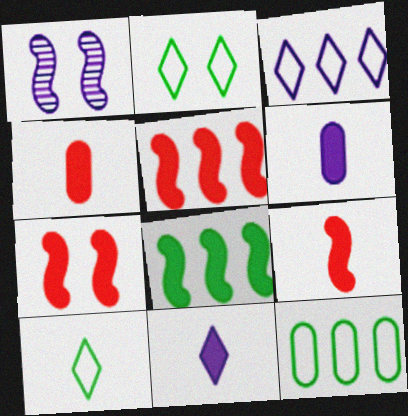[[1, 3, 6], 
[5, 7, 9]]